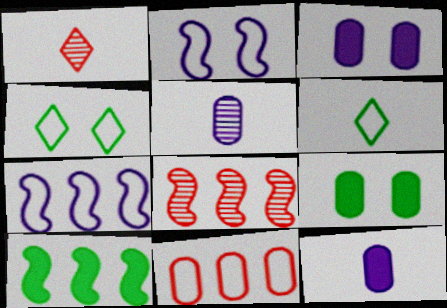[[1, 7, 9], 
[2, 6, 11], 
[3, 6, 8], 
[4, 8, 12], 
[5, 9, 11], 
[7, 8, 10]]